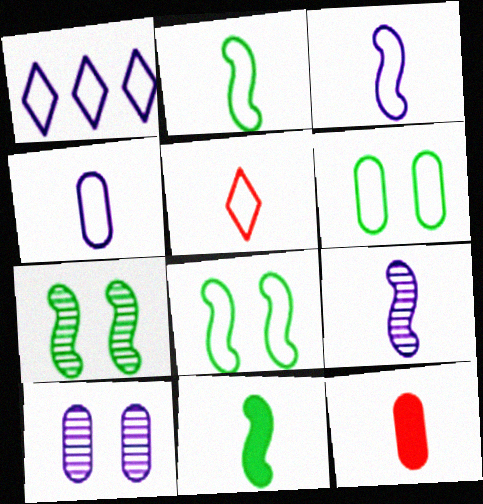[[1, 7, 12], 
[2, 4, 5]]